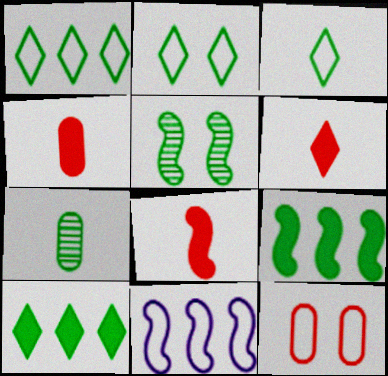[[1, 2, 3], 
[2, 7, 9], 
[3, 11, 12], 
[4, 6, 8], 
[5, 8, 11]]